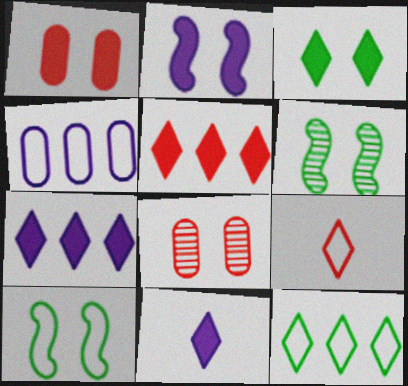[[1, 2, 3], 
[3, 5, 11], 
[4, 9, 10]]